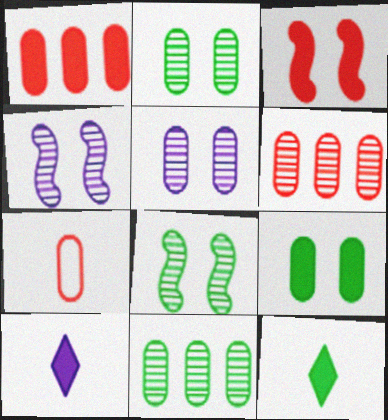[]